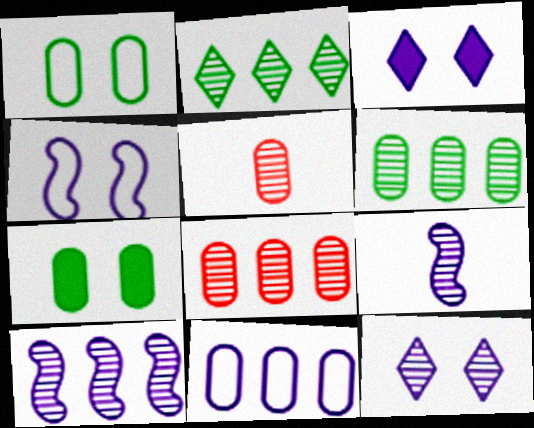[[2, 8, 10], 
[3, 9, 11], 
[5, 7, 11]]